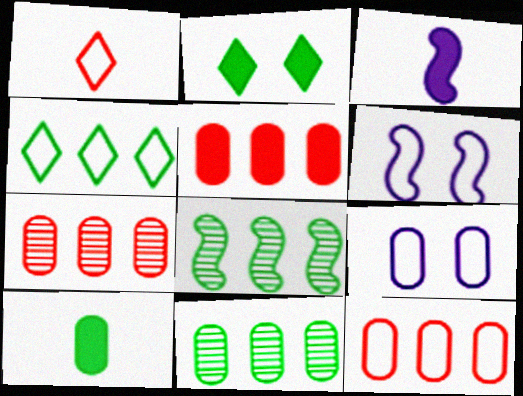[[2, 3, 5], 
[5, 7, 12], 
[7, 9, 10]]